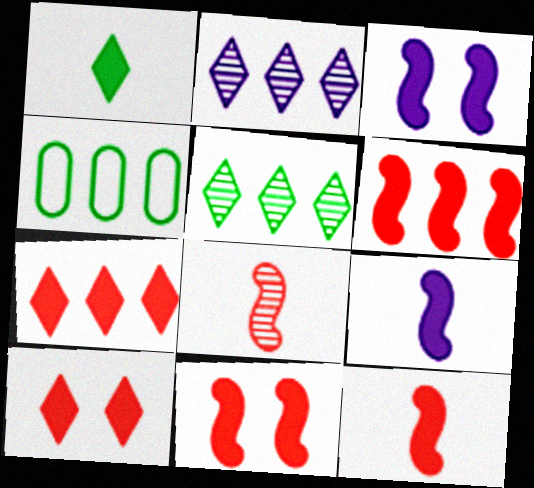[[2, 4, 6], 
[6, 11, 12]]